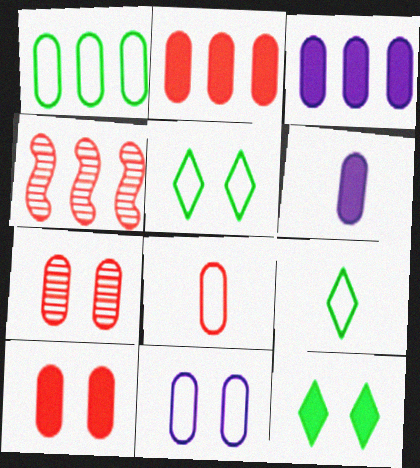[[1, 6, 7], 
[1, 8, 11], 
[2, 7, 8], 
[4, 5, 6]]